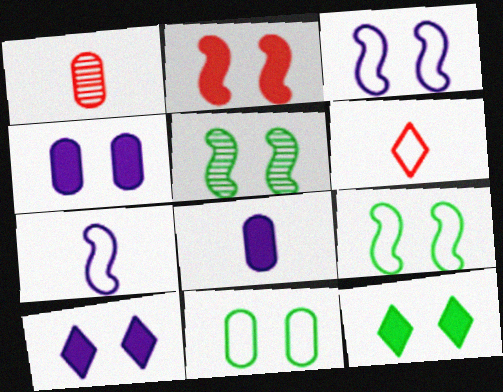[[2, 3, 5], 
[2, 4, 12], 
[5, 11, 12]]